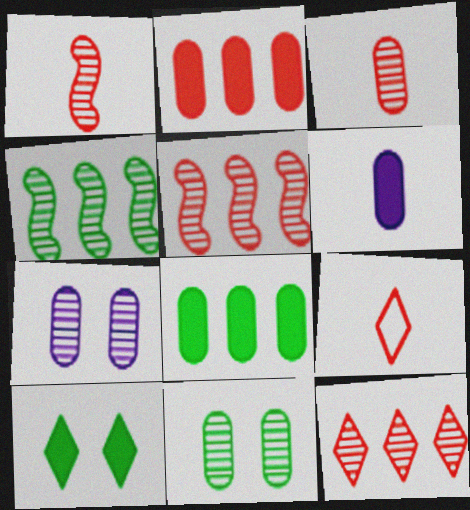[]